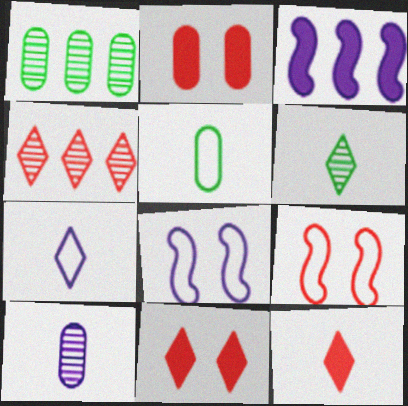[[1, 8, 12], 
[6, 7, 12]]